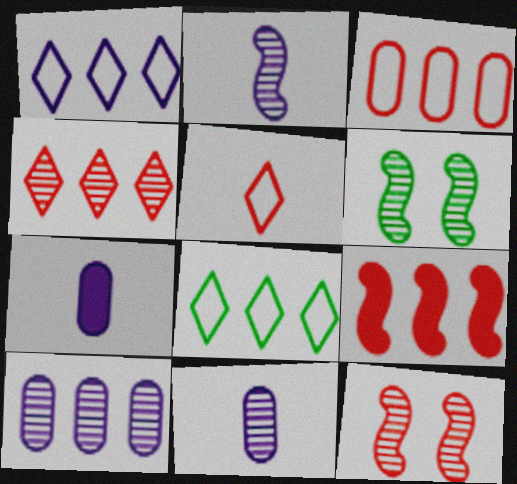[[3, 4, 9], 
[4, 6, 11], 
[7, 8, 12], 
[8, 9, 10]]